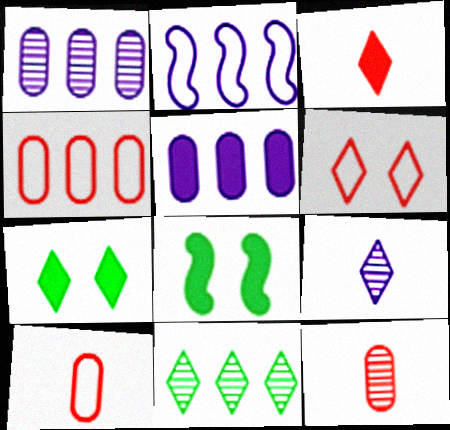[[2, 7, 12], 
[3, 5, 8], 
[4, 8, 9]]